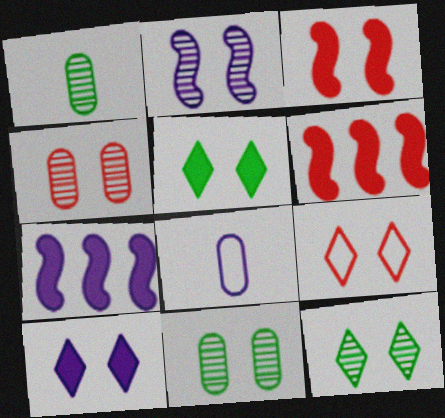[[1, 7, 9], 
[2, 4, 12], 
[3, 4, 9], 
[6, 8, 12], 
[9, 10, 12]]